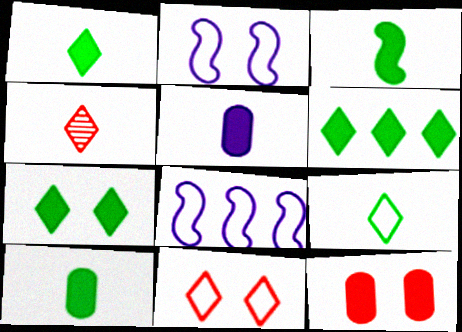[[1, 3, 10], 
[1, 6, 7]]